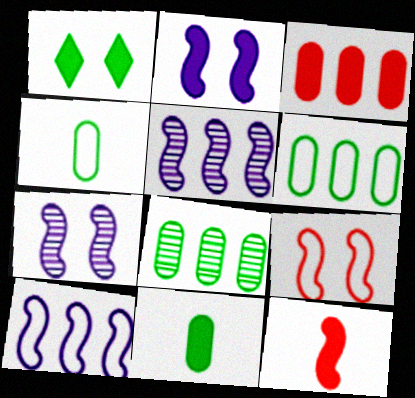[]